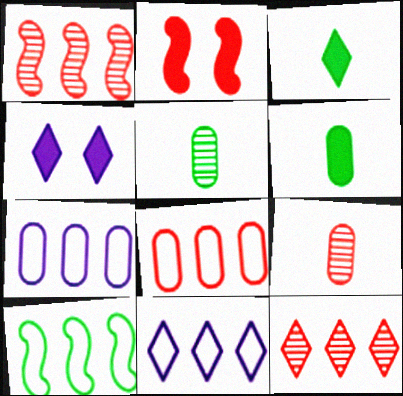[[2, 5, 11], 
[4, 9, 10], 
[8, 10, 11]]